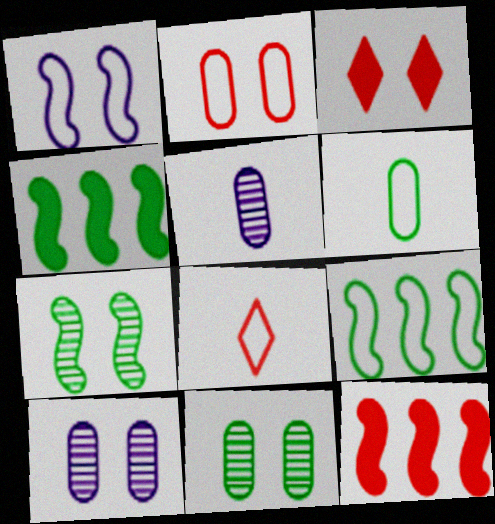[[1, 3, 11], 
[3, 5, 9], 
[4, 8, 10]]